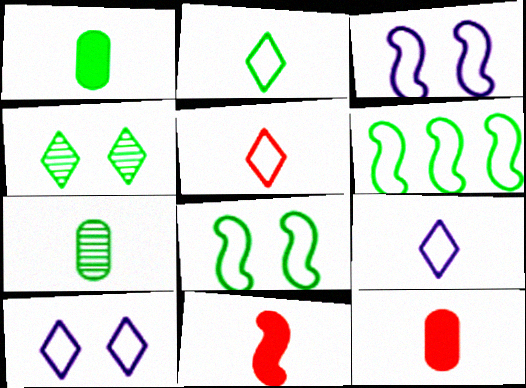[[1, 4, 6], 
[2, 5, 9], 
[7, 9, 11]]